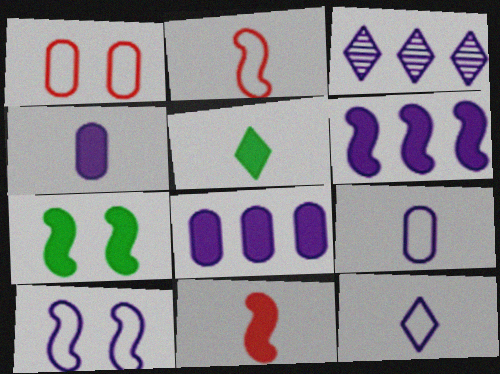[[3, 4, 10], 
[4, 5, 11], 
[6, 7, 11]]